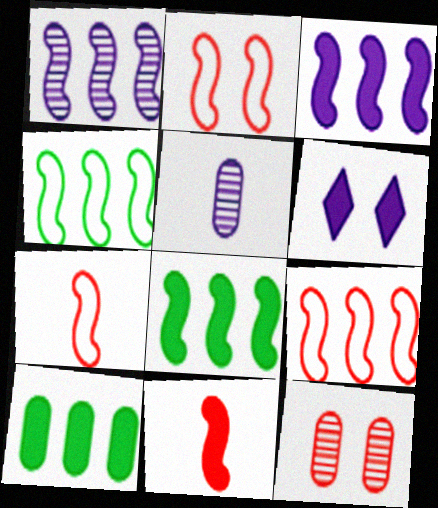[[1, 8, 9], 
[2, 7, 9], 
[6, 10, 11]]